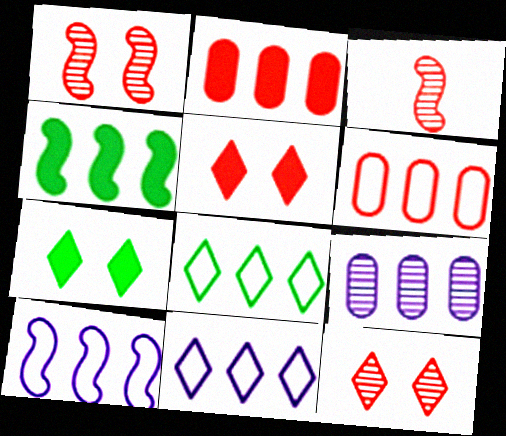[[3, 5, 6], 
[6, 8, 10]]